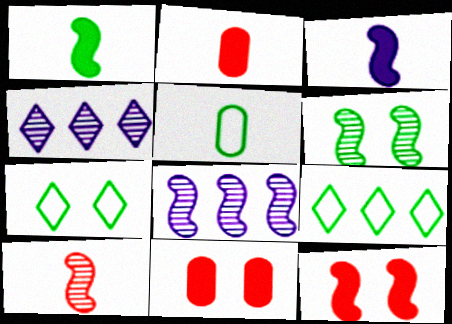[[2, 7, 8], 
[4, 5, 12], 
[6, 8, 10]]